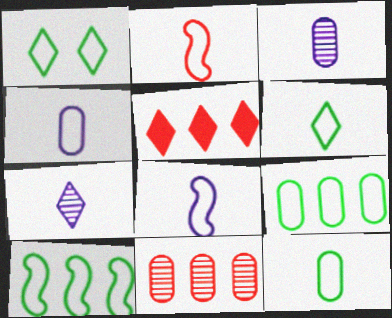[[1, 5, 7], 
[1, 10, 12], 
[2, 4, 6]]